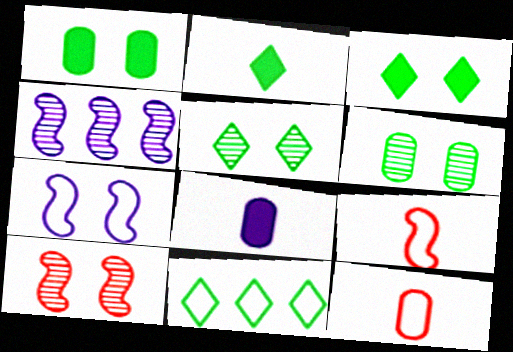[[2, 5, 11], 
[3, 4, 12], 
[7, 11, 12], 
[8, 10, 11]]